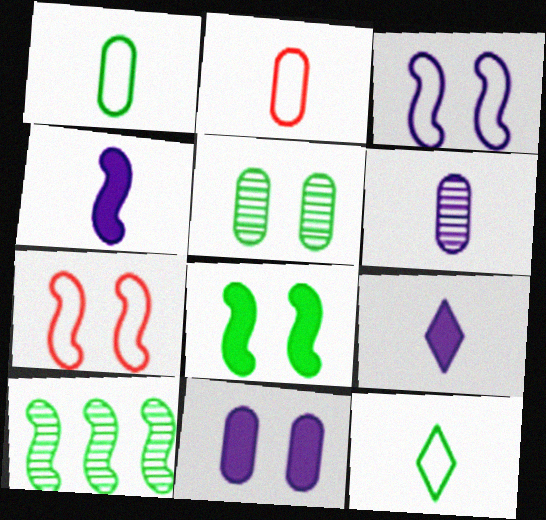[[4, 7, 10]]